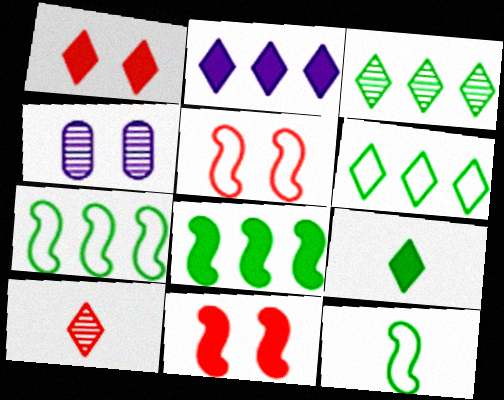[[1, 2, 9]]